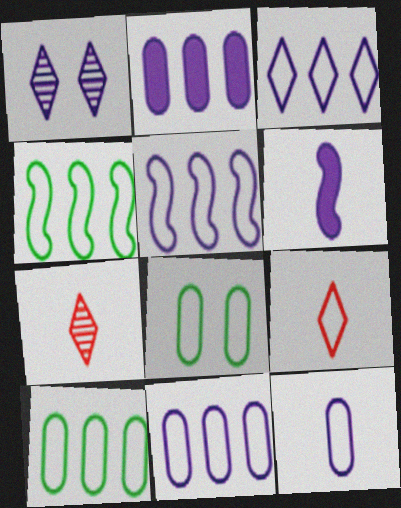[[1, 6, 11], 
[3, 5, 11], 
[5, 8, 9]]